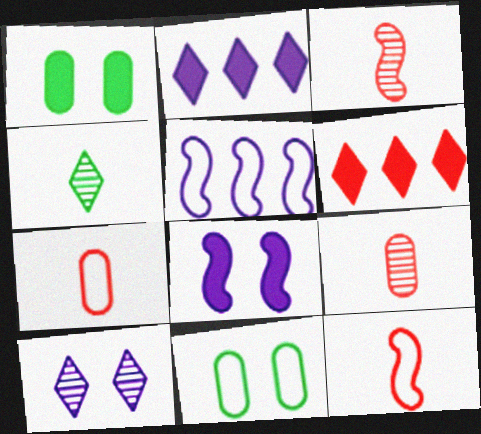[[2, 3, 11]]